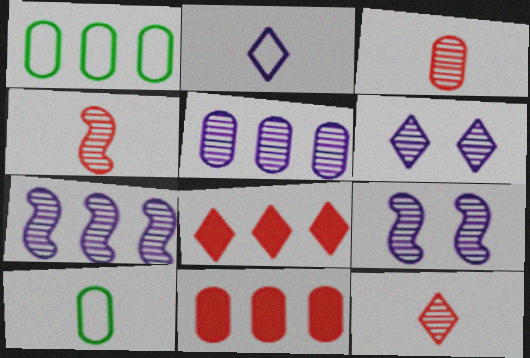[[1, 5, 11], 
[1, 7, 8], 
[3, 4, 12], 
[8, 9, 10]]